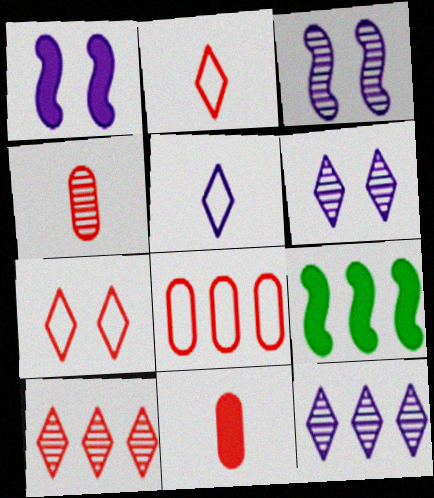[[8, 9, 12]]